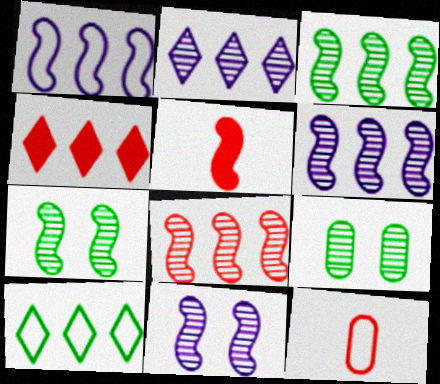[[1, 5, 7], 
[2, 4, 10], 
[3, 6, 8]]